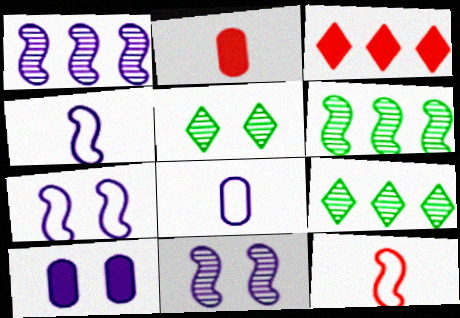[[2, 7, 9], 
[9, 10, 12]]